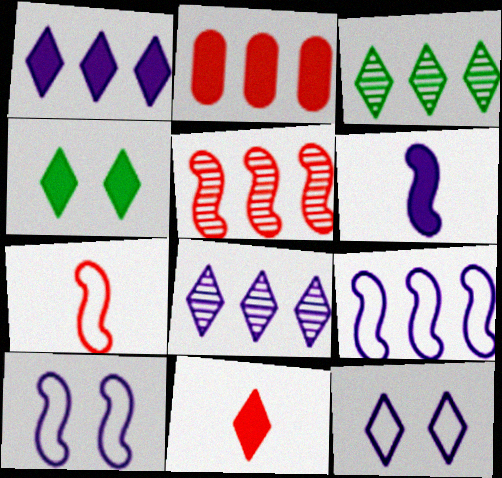[[1, 4, 11], 
[2, 3, 9], 
[2, 4, 6], 
[3, 11, 12]]